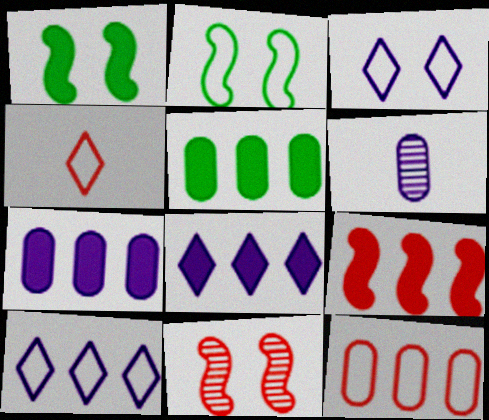[[5, 8, 9]]